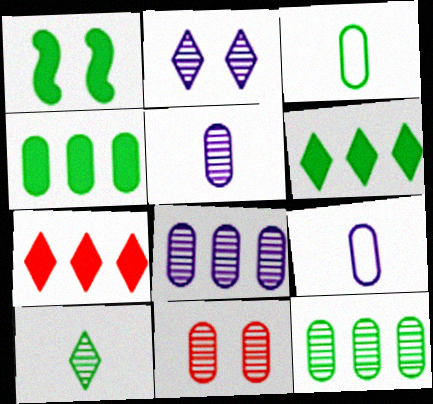[[4, 9, 11], 
[5, 11, 12]]